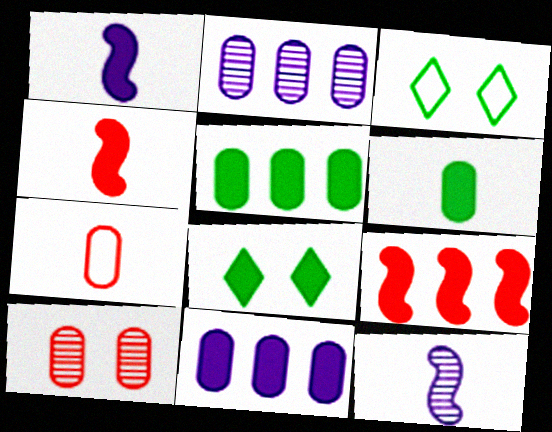[[2, 3, 4], 
[4, 8, 11]]